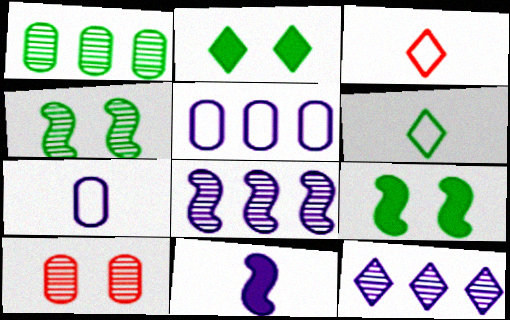[[1, 6, 9], 
[2, 3, 12]]